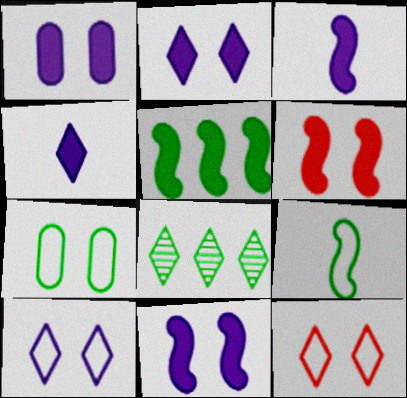[[1, 2, 11], 
[3, 5, 6], 
[4, 8, 12]]